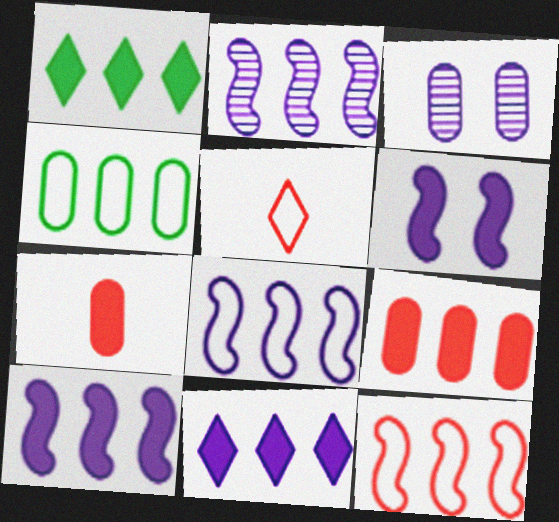[[1, 6, 7], 
[1, 9, 10], 
[2, 8, 10], 
[3, 4, 7]]